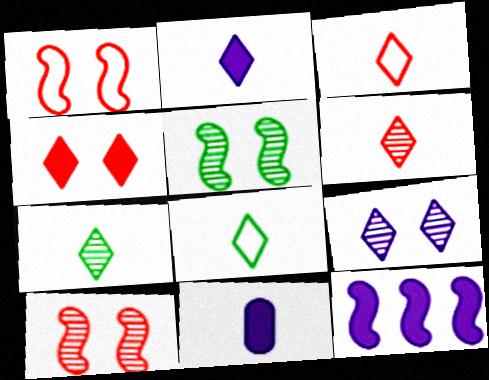[[2, 3, 7], 
[2, 6, 8]]